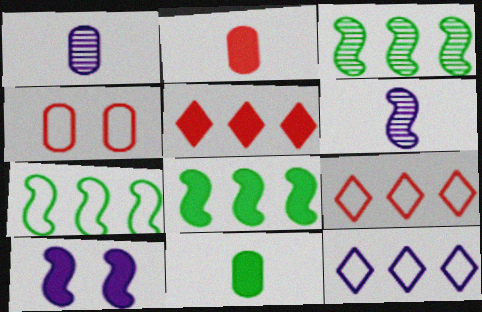[[1, 10, 12], 
[3, 7, 8], 
[5, 10, 11]]